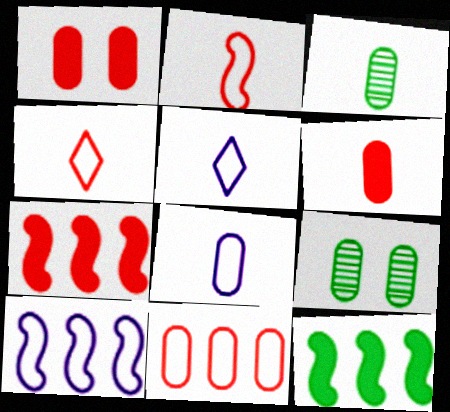[[3, 6, 8], 
[5, 7, 9]]